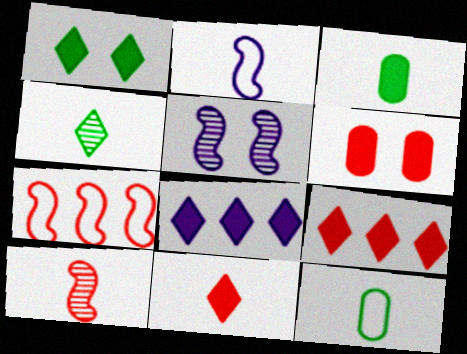[[1, 8, 11], 
[5, 9, 12]]